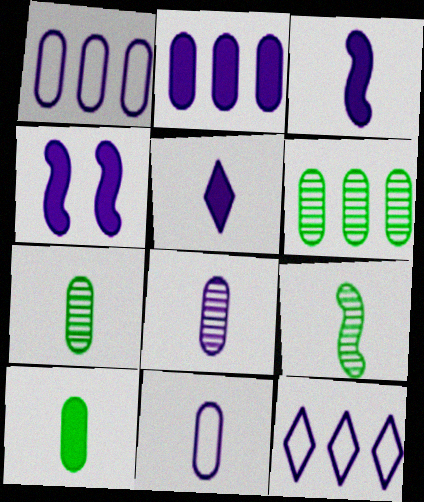[[2, 4, 5], 
[4, 8, 12]]